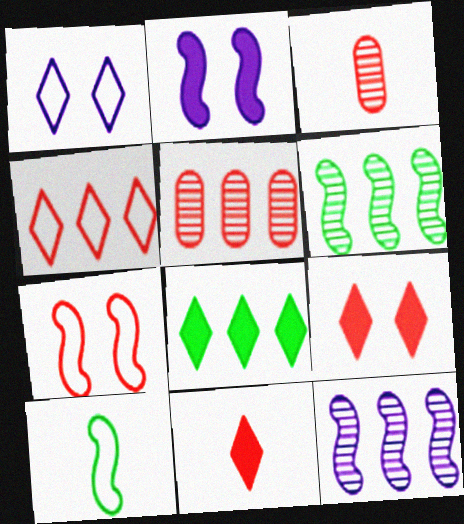[[5, 7, 11]]